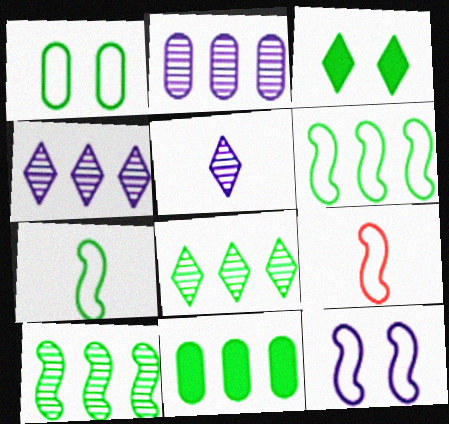[[2, 3, 9], 
[6, 8, 11], 
[6, 9, 12]]